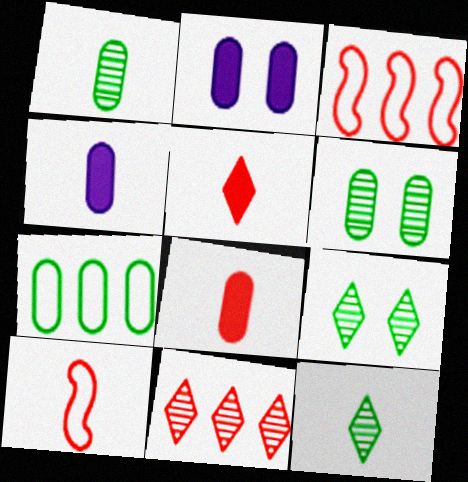[[2, 3, 12], 
[3, 4, 9], 
[4, 10, 12]]